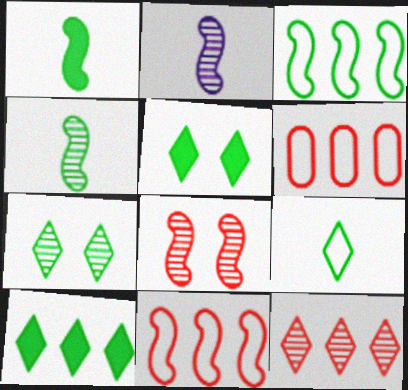[[2, 5, 6], 
[7, 9, 10]]